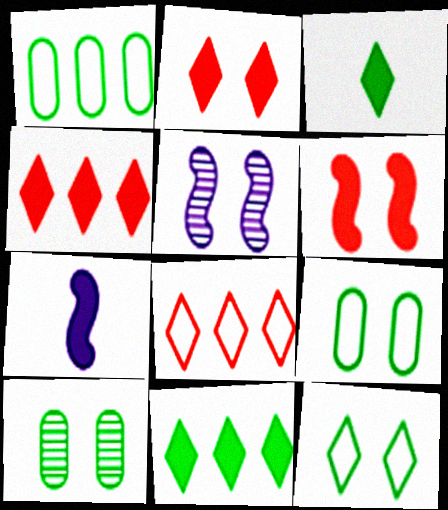[[2, 5, 9], 
[7, 8, 10]]